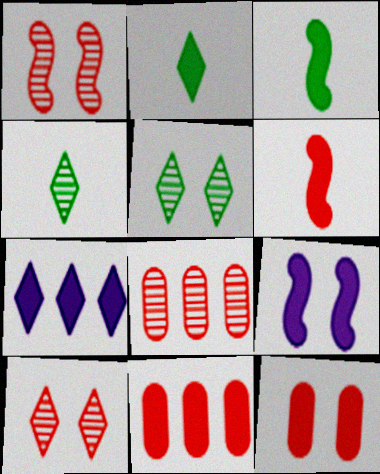[[2, 9, 11], 
[3, 7, 12]]